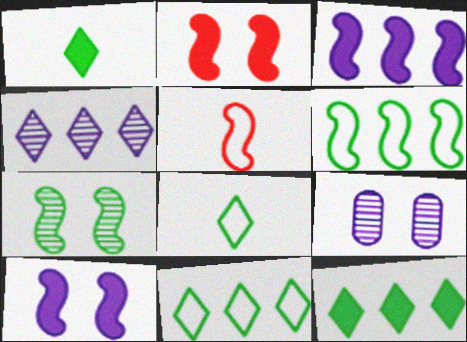[[3, 5, 7], 
[5, 9, 12]]